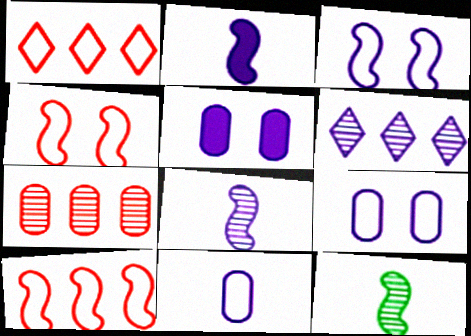[[1, 5, 12], 
[2, 6, 9]]